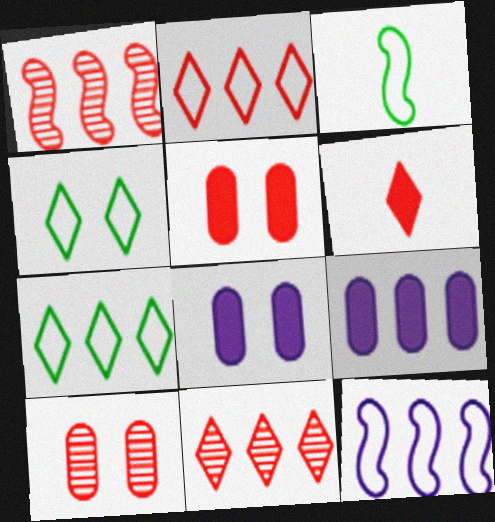[[1, 7, 9], 
[3, 8, 11]]